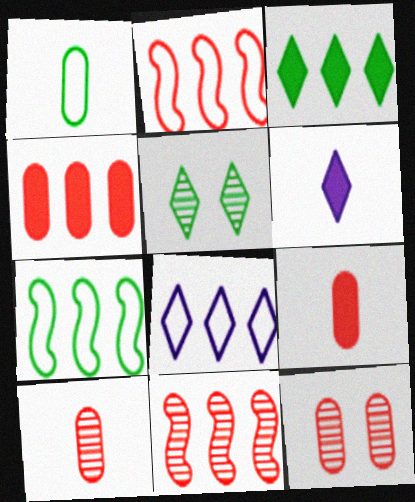[[6, 7, 12]]